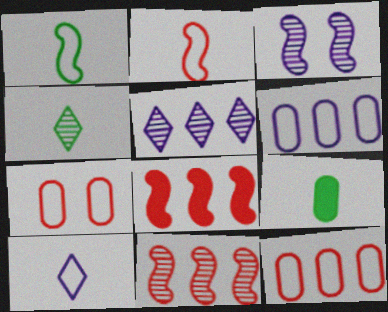[[1, 3, 8], 
[1, 4, 9]]